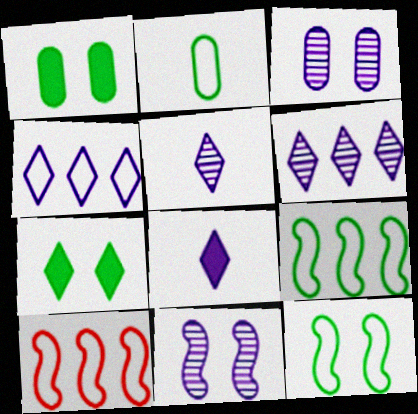[[1, 5, 10]]